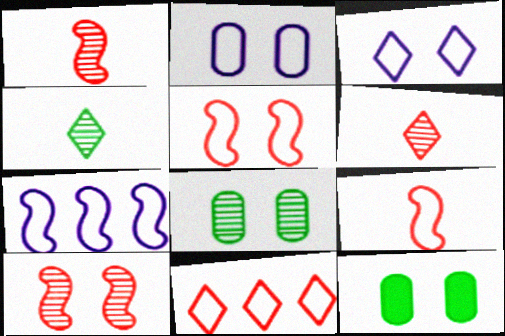[[3, 10, 12], 
[6, 7, 12]]